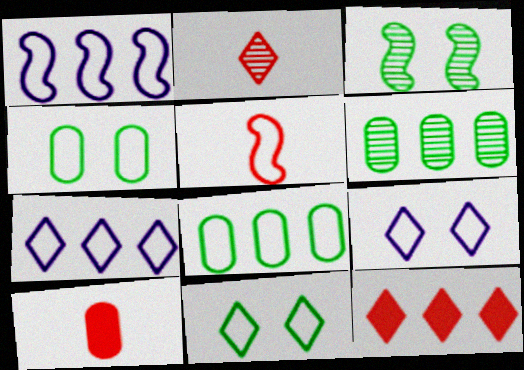[[1, 6, 12], 
[2, 5, 10], 
[3, 7, 10], 
[4, 5, 7], 
[5, 8, 9]]